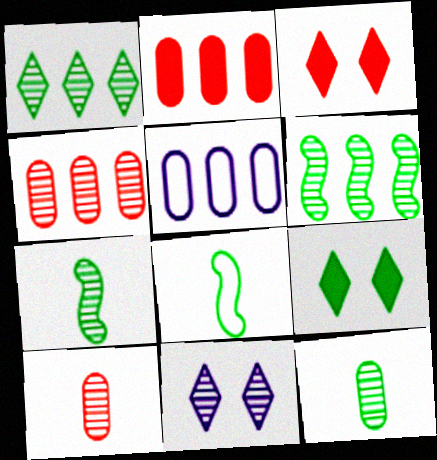[[2, 8, 11], 
[3, 5, 7], 
[4, 7, 11], 
[6, 10, 11]]